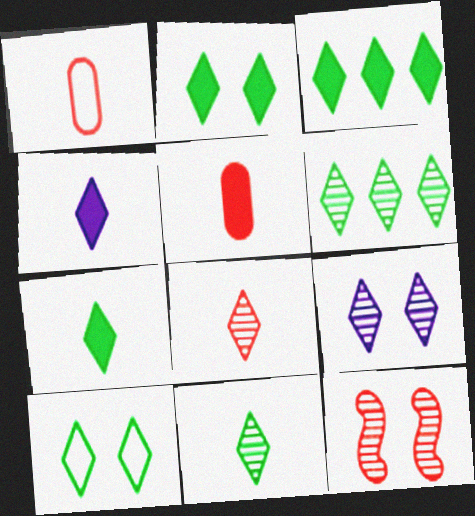[[2, 3, 7], 
[3, 10, 11], 
[6, 7, 10], 
[6, 8, 9]]